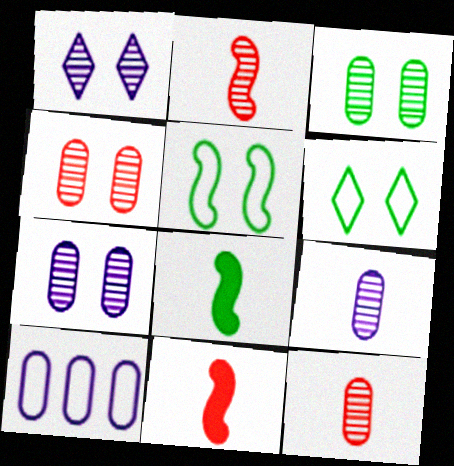[[3, 4, 7]]